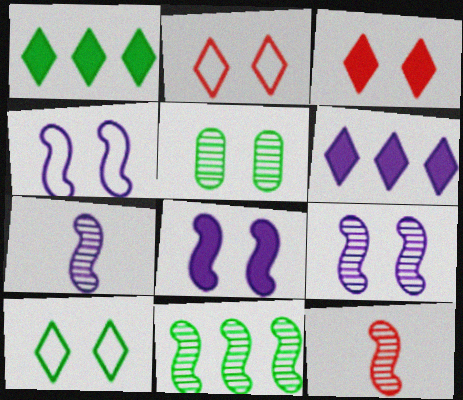[[2, 5, 8], 
[3, 4, 5], 
[4, 8, 9], 
[9, 11, 12]]